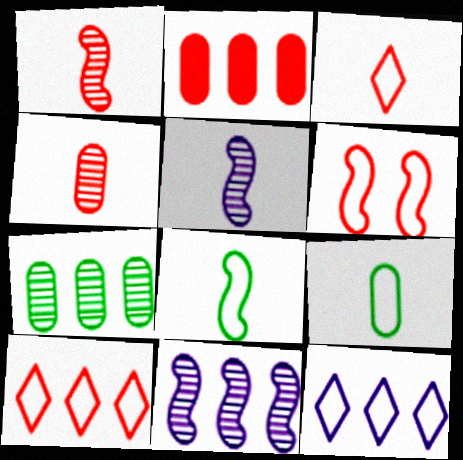[[6, 9, 12]]